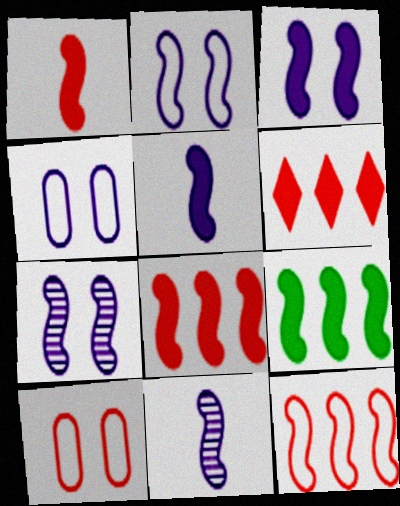[[1, 3, 9], 
[2, 3, 7]]